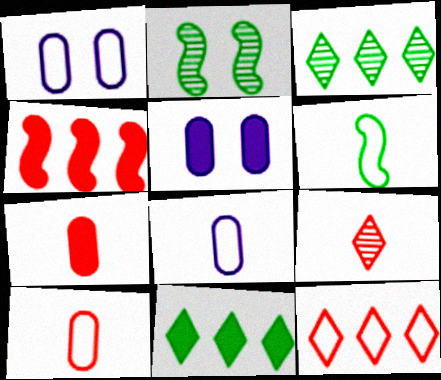[[1, 6, 12]]